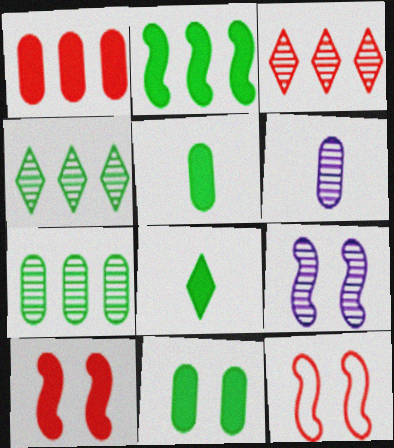[[2, 8, 11]]